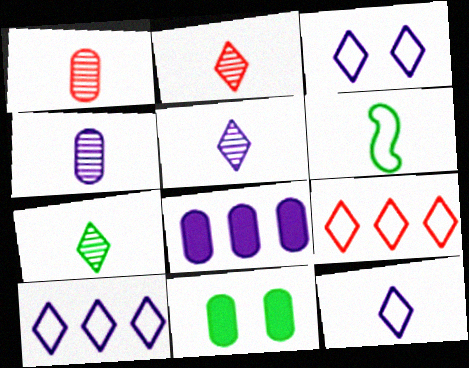[[2, 5, 7], 
[3, 10, 12]]